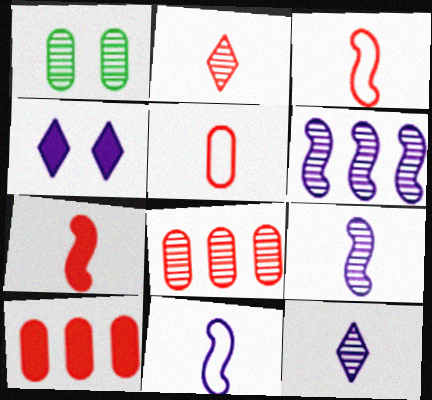[[1, 2, 6], 
[2, 5, 7]]